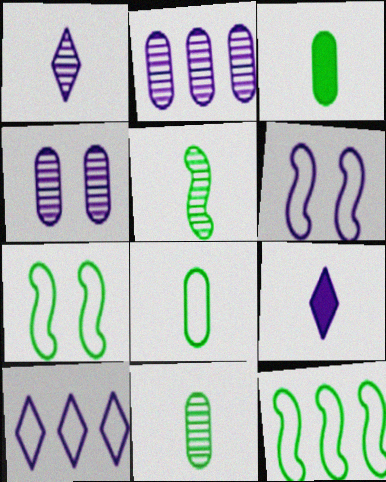[[2, 6, 9], 
[3, 8, 11]]